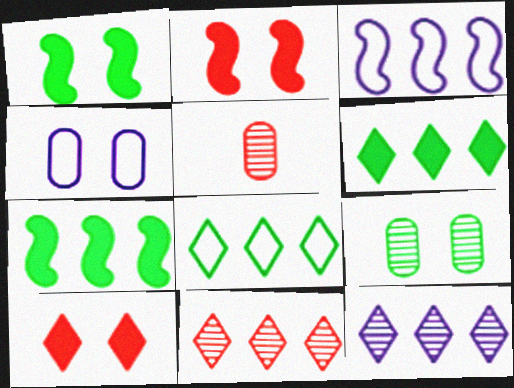[]